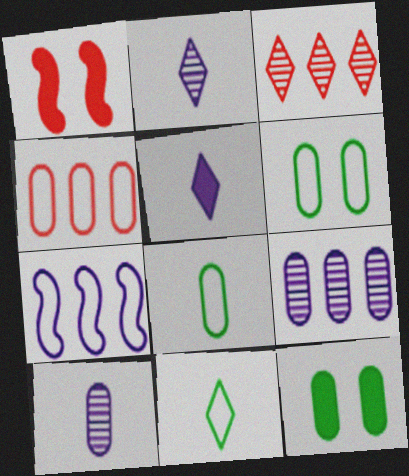[[1, 9, 11], 
[4, 10, 12]]